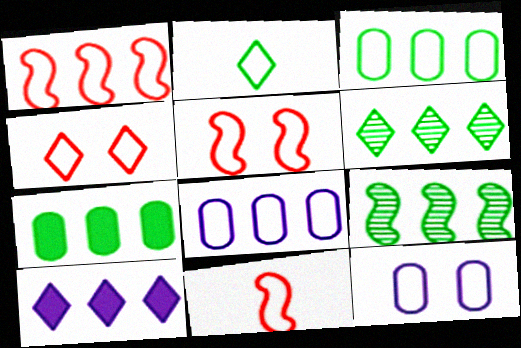[[1, 2, 12], 
[1, 5, 11], 
[2, 5, 8]]